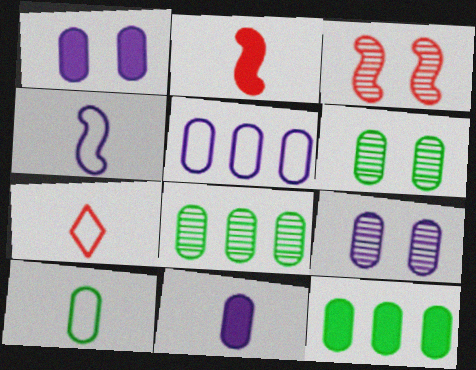[[4, 7, 10], 
[5, 9, 11], 
[6, 10, 12]]